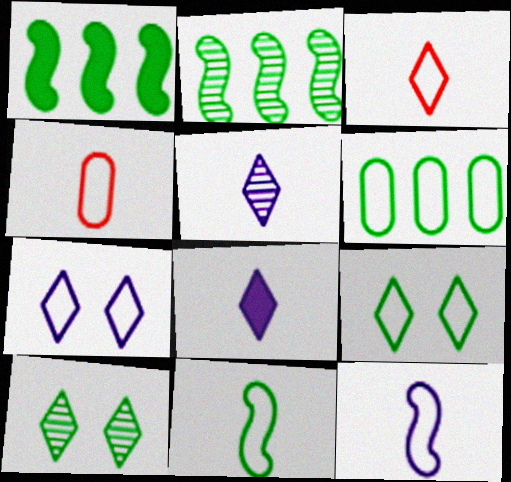[[6, 9, 11]]